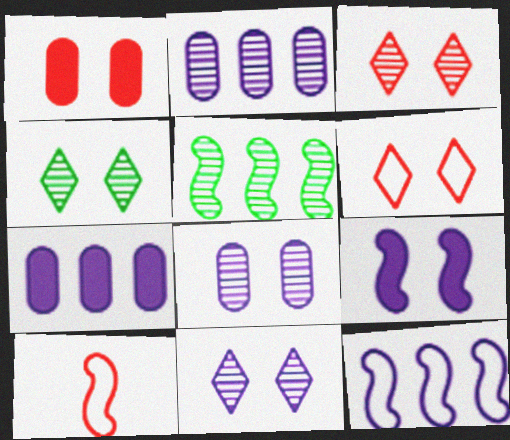[[3, 4, 11], 
[4, 7, 10], 
[5, 9, 10]]